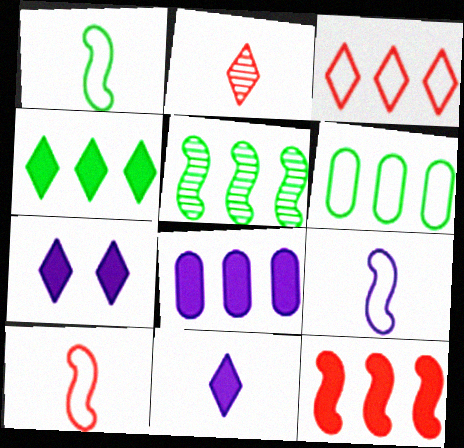[[1, 9, 10], 
[3, 5, 8], 
[4, 5, 6], 
[4, 8, 12]]